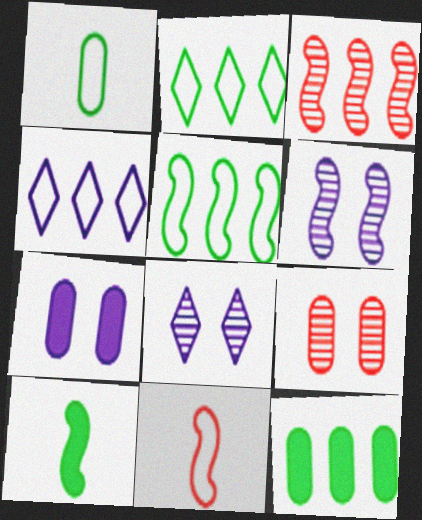[[3, 4, 12], 
[4, 9, 10], 
[8, 11, 12]]